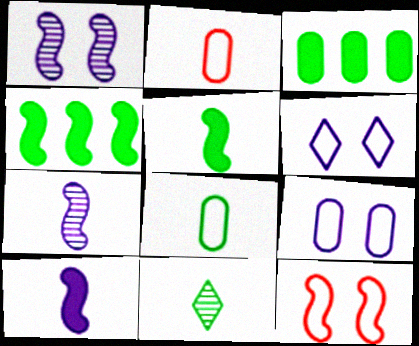[[2, 10, 11], 
[4, 7, 12], 
[5, 8, 11]]